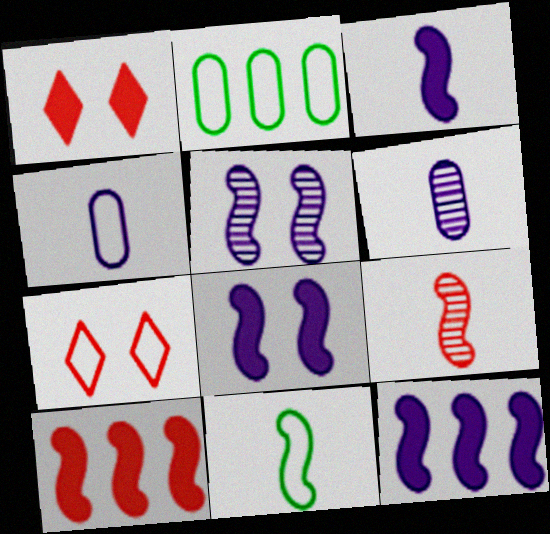[[3, 8, 12], 
[3, 9, 11], 
[5, 10, 11]]